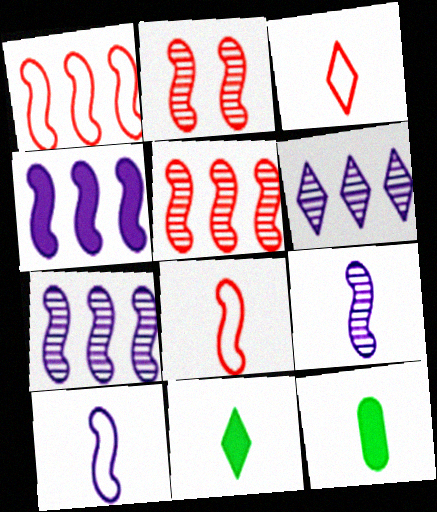[[3, 9, 12]]